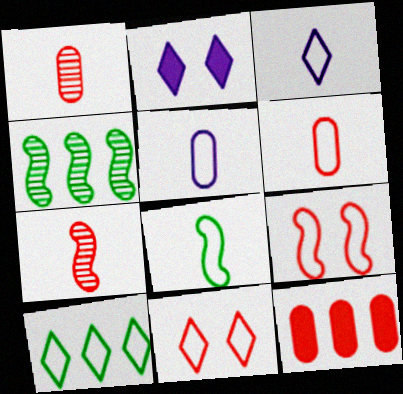[[2, 4, 6], 
[3, 6, 8], 
[3, 10, 11], 
[5, 9, 10], 
[7, 11, 12]]